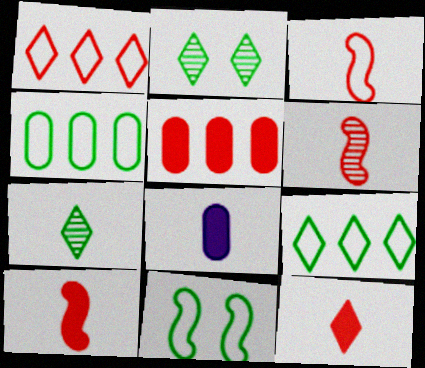[[3, 6, 10], 
[3, 7, 8]]